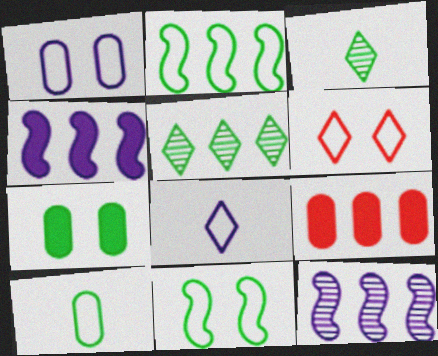[[1, 6, 11], 
[2, 3, 7]]